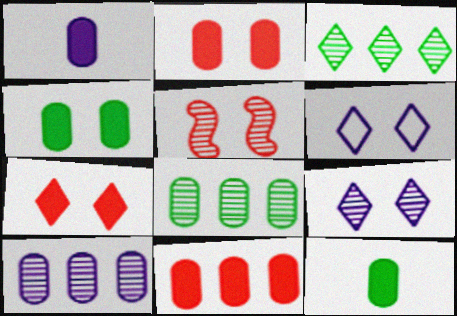[[1, 4, 11], 
[4, 5, 6]]